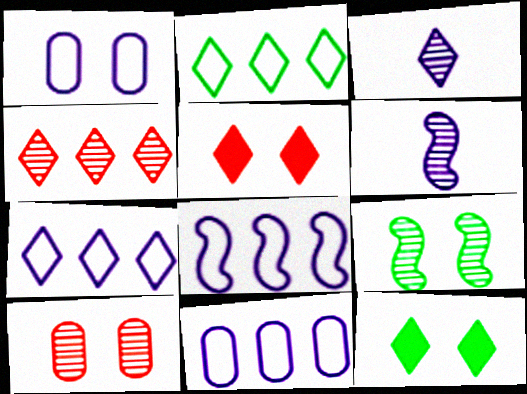[[1, 5, 9], 
[2, 3, 5], 
[7, 8, 11]]